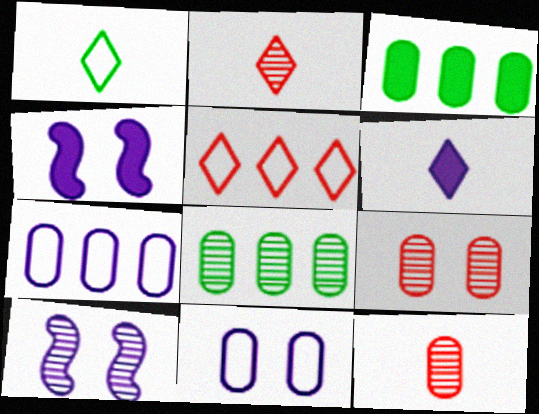[[1, 2, 6], 
[2, 8, 10], 
[3, 11, 12], 
[6, 7, 10]]